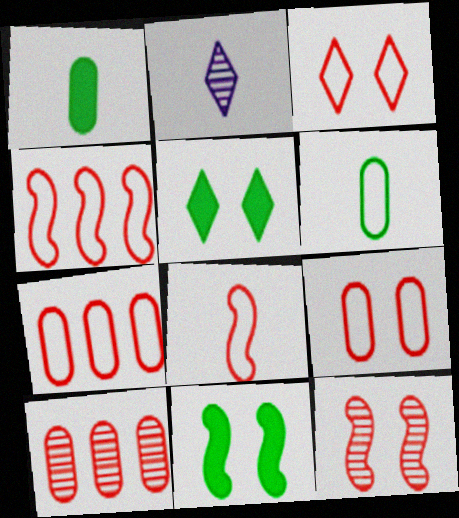[[1, 2, 8], 
[2, 7, 11], 
[3, 7, 8]]